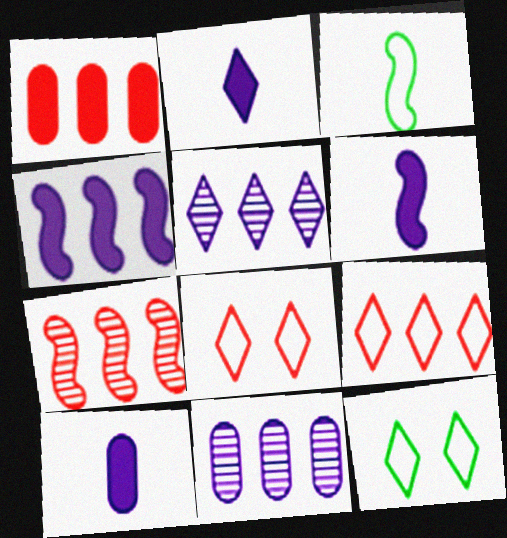[[1, 7, 9], 
[2, 6, 10], 
[7, 10, 12]]